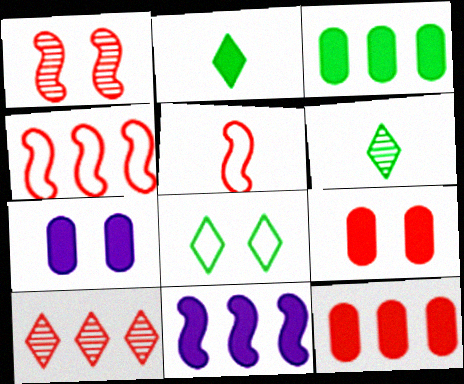[[1, 7, 8], 
[2, 9, 11], 
[4, 6, 7], 
[4, 10, 12], 
[5, 9, 10]]